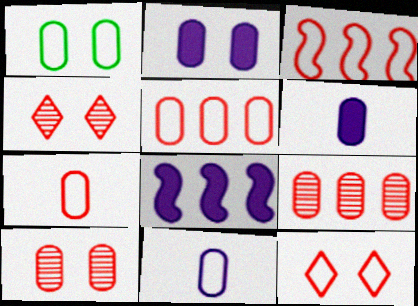[[1, 2, 10], 
[1, 5, 11], 
[1, 6, 9], 
[3, 7, 12]]